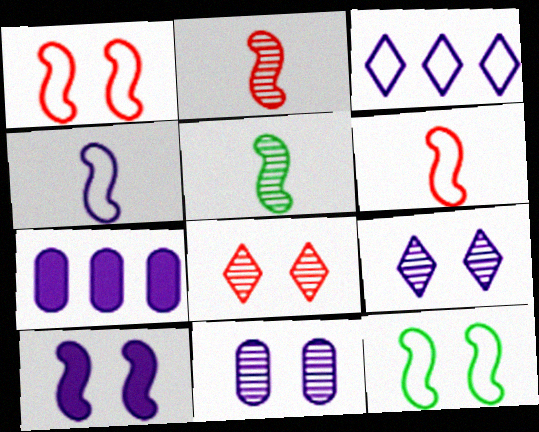[[4, 7, 9]]